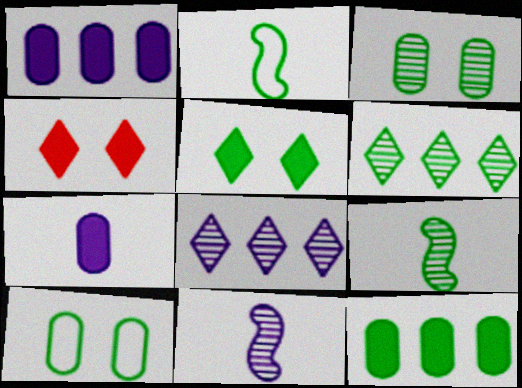[[3, 6, 9]]